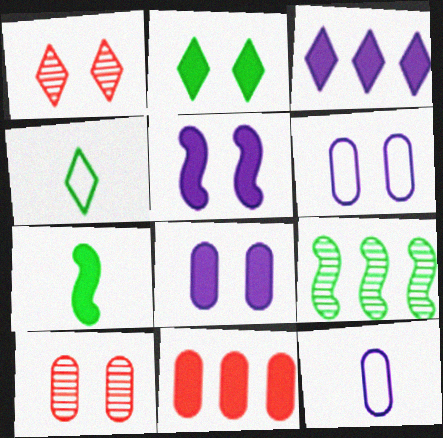[[1, 3, 4]]